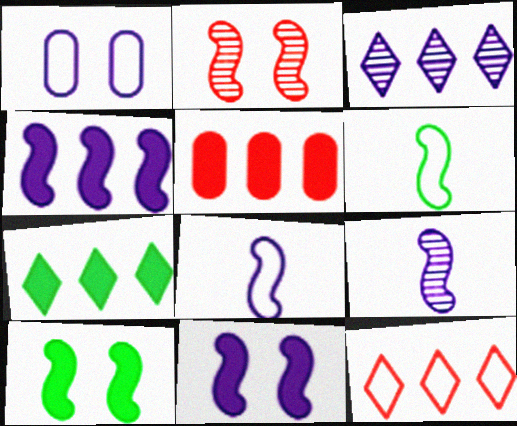[[1, 6, 12], 
[2, 4, 6], 
[3, 7, 12], 
[4, 5, 7]]